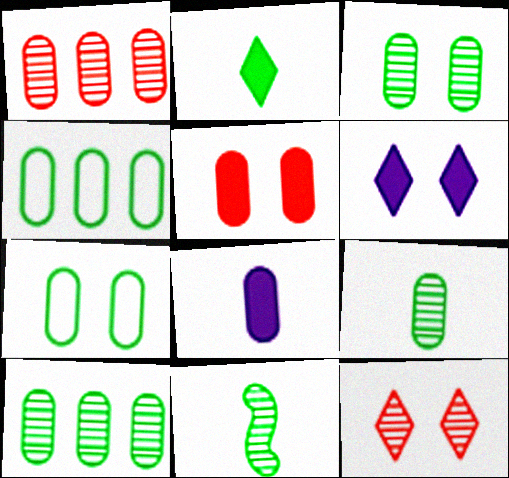[[1, 7, 8], 
[3, 9, 10]]